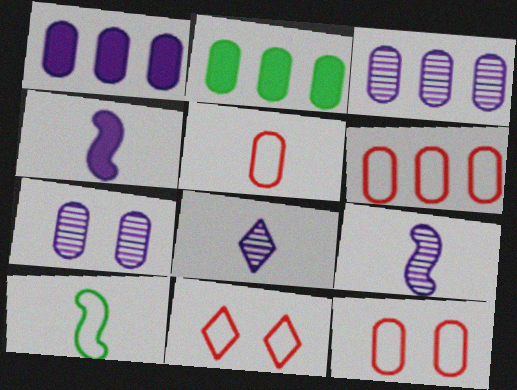[[2, 3, 6], 
[2, 5, 7], 
[2, 9, 11], 
[5, 6, 12]]